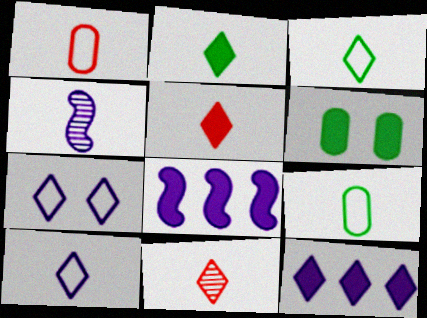[[1, 2, 4], 
[2, 10, 11], 
[4, 5, 9], 
[5, 6, 8]]